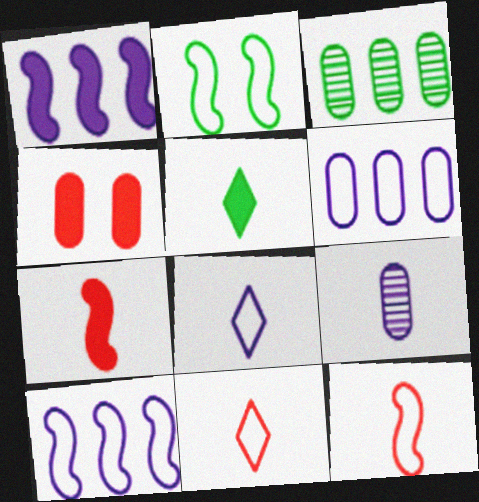[[1, 4, 5], 
[2, 3, 5], 
[2, 6, 11], 
[2, 10, 12], 
[5, 9, 12]]